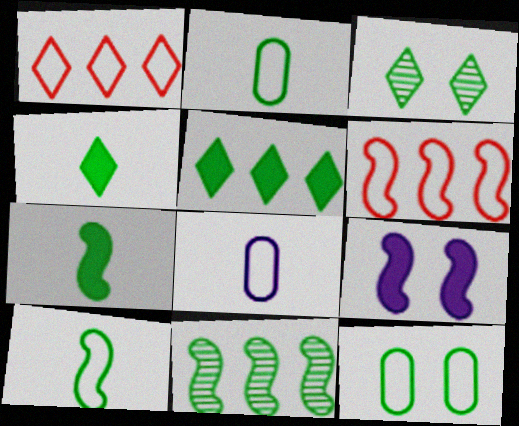[[4, 11, 12]]